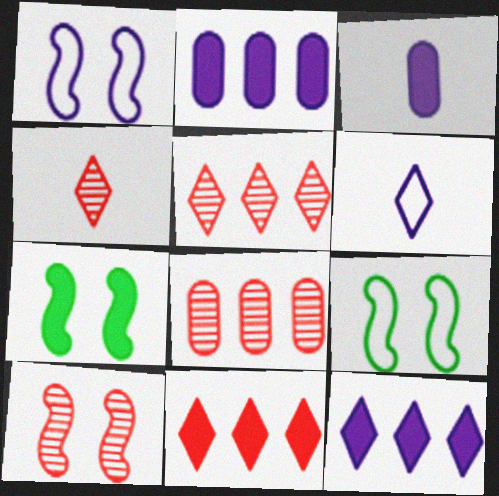[[1, 7, 10], 
[2, 4, 9], 
[3, 5, 9], 
[3, 7, 11], 
[4, 8, 10], 
[6, 7, 8]]